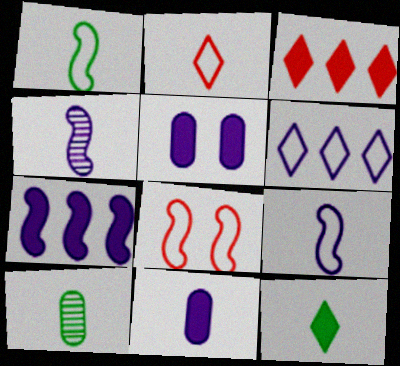[[1, 10, 12], 
[4, 5, 6]]